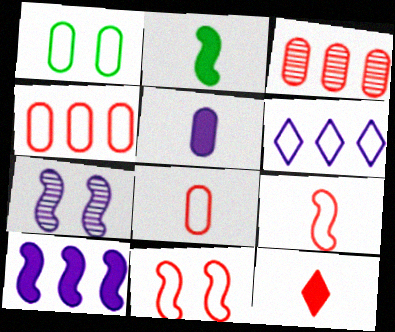[[1, 3, 5], 
[1, 6, 9], 
[2, 5, 12], 
[3, 11, 12], 
[5, 6, 7]]